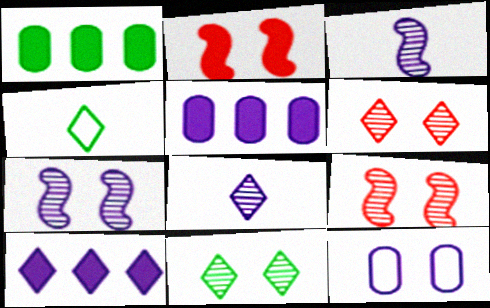[[2, 11, 12], 
[3, 10, 12], 
[4, 5, 9], 
[4, 6, 10]]